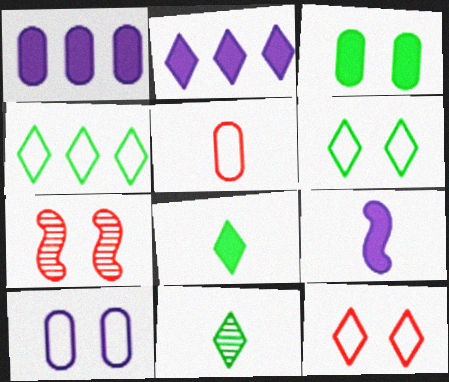[[2, 11, 12], 
[5, 9, 11]]